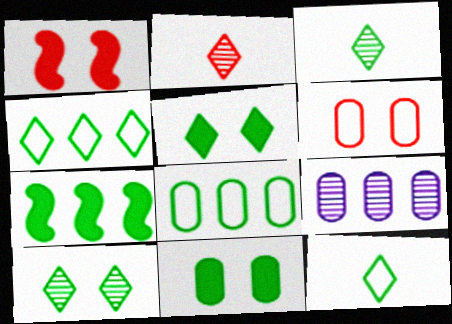[[1, 9, 12], 
[3, 4, 5]]